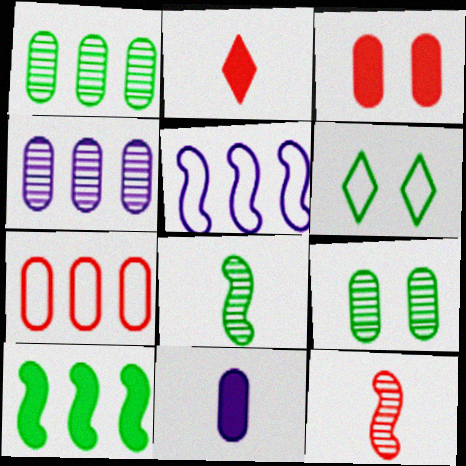[[2, 5, 9], 
[7, 9, 11]]